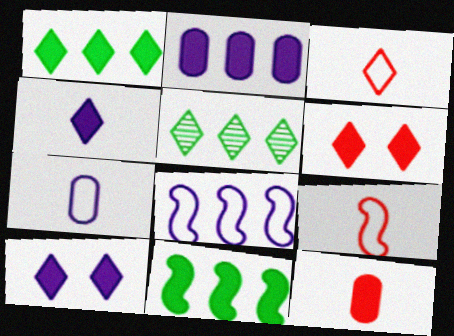[[1, 4, 6], 
[3, 5, 10], 
[10, 11, 12]]